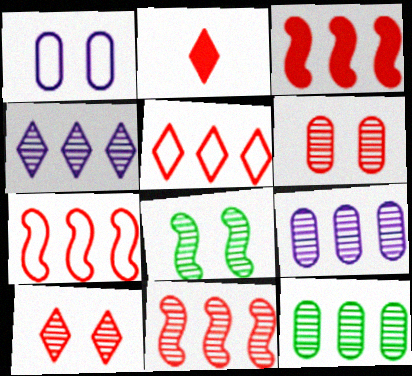[[2, 5, 10], 
[2, 6, 7], 
[3, 7, 11], 
[4, 11, 12]]